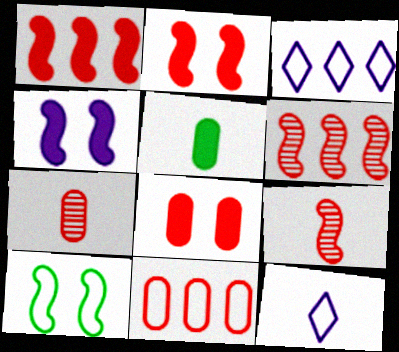[[5, 9, 12], 
[7, 8, 11], 
[10, 11, 12]]